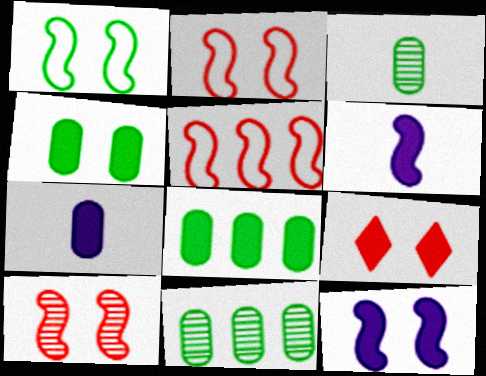[[1, 10, 12], 
[4, 9, 12], 
[6, 8, 9]]